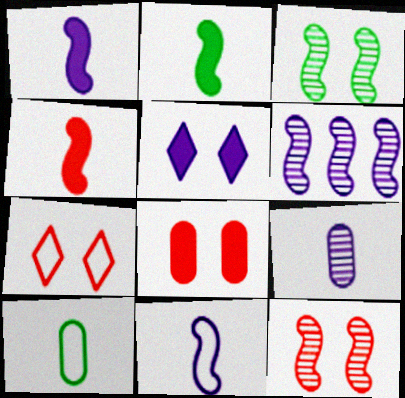[[1, 2, 4], 
[7, 8, 12]]